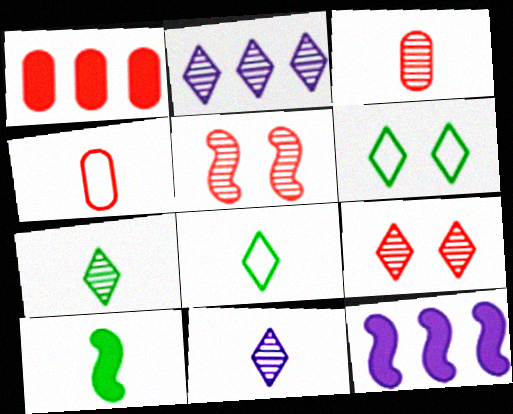[[2, 7, 9], 
[3, 6, 12], 
[4, 10, 11]]